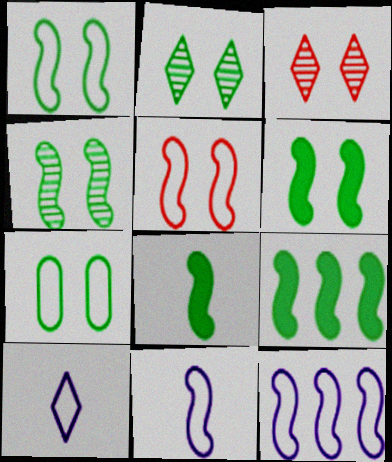[[1, 4, 6], 
[2, 6, 7], 
[6, 8, 9]]